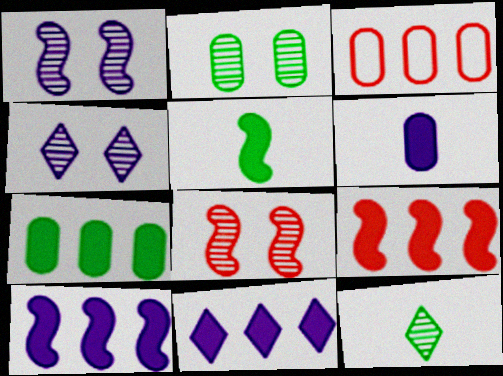[[2, 3, 6], 
[2, 4, 8], 
[3, 4, 5], 
[7, 9, 11]]